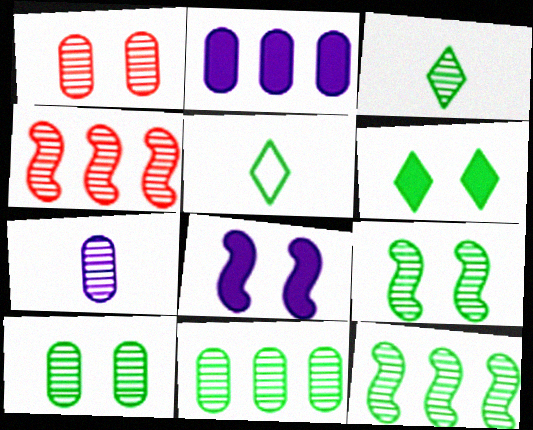[[1, 7, 11], 
[3, 9, 11], 
[3, 10, 12]]